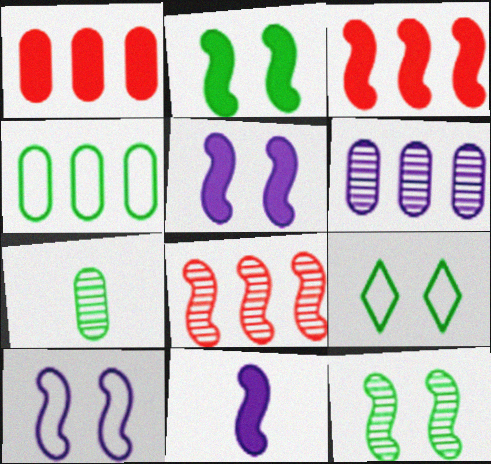[[1, 4, 6], 
[2, 3, 11]]